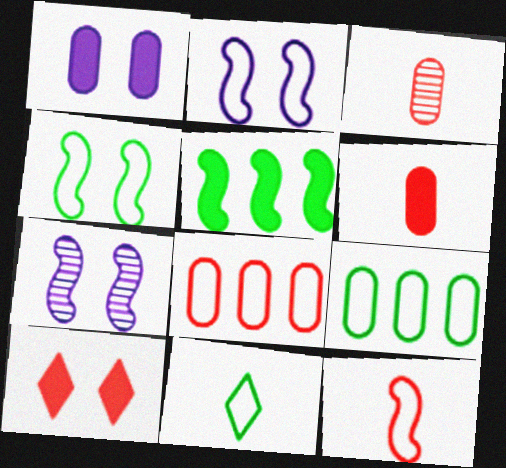[[1, 3, 9], 
[2, 8, 11], 
[4, 9, 11], 
[5, 7, 12]]